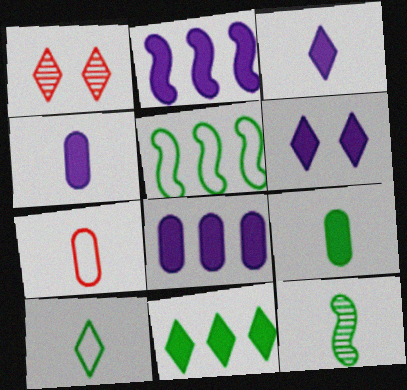[[1, 4, 5], 
[2, 4, 6], 
[3, 7, 12], 
[9, 10, 12]]